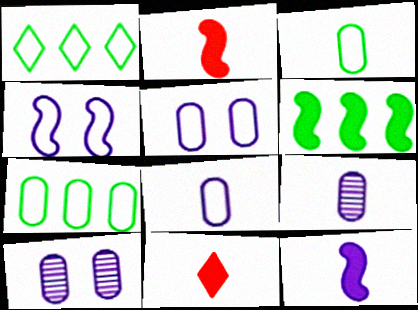[[1, 2, 10]]